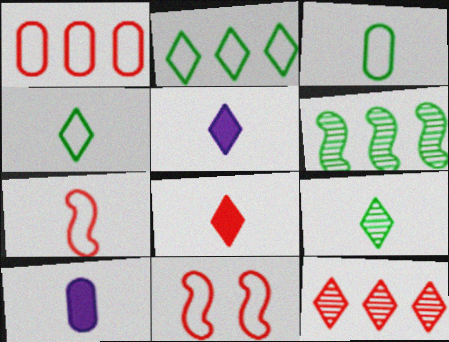[[7, 9, 10]]